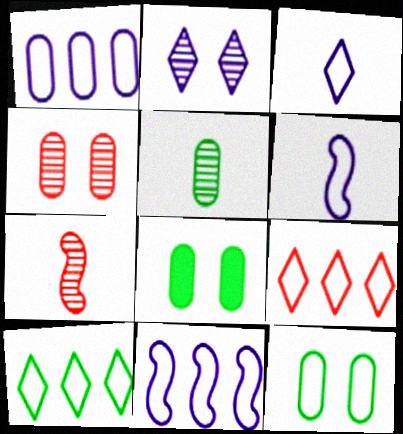[[6, 9, 12]]